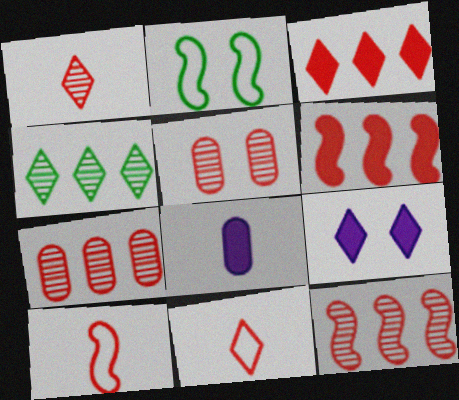[[1, 5, 12], 
[2, 5, 9], 
[3, 5, 10], 
[4, 9, 11], 
[5, 6, 11]]